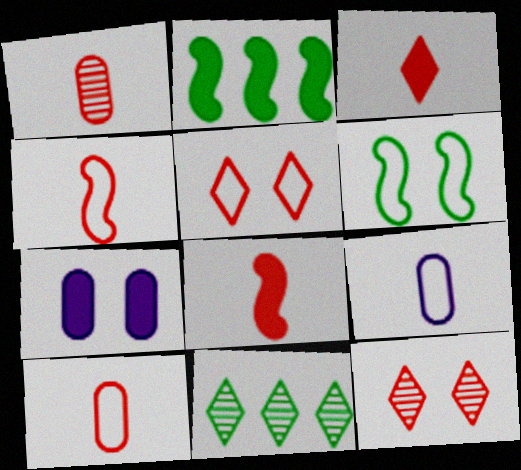[[1, 3, 4], 
[2, 3, 7], 
[2, 9, 12], 
[4, 7, 11], 
[6, 7, 12]]